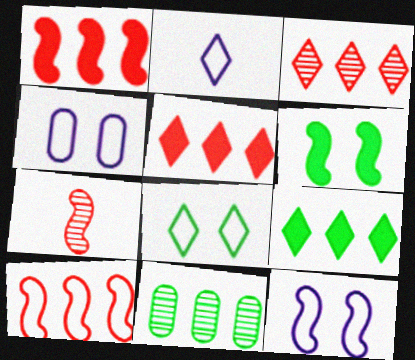[[4, 7, 9]]